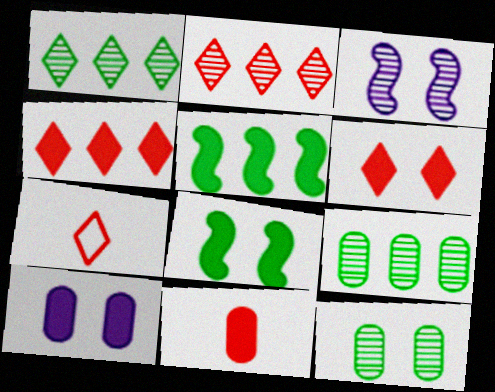[[2, 6, 7], 
[6, 8, 10]]